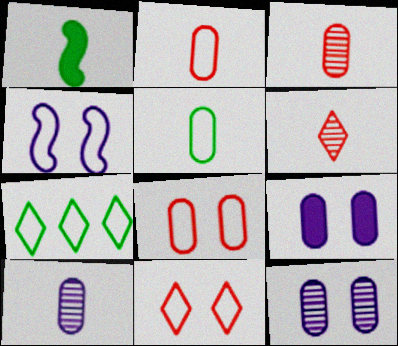[[2, 4, 7]]